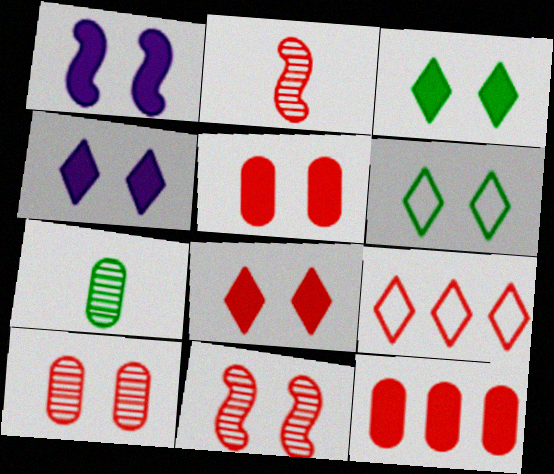[[1, 3, 5], 
[1, 6, 10], 
[1, 7, 9], 
[2, 5, 9], 
[3, 4, 8]]